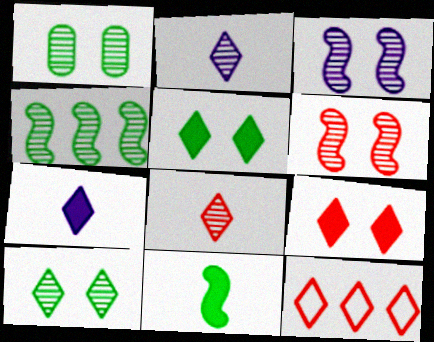[[2, 5, 12], 
[7, 10, 12], 
[8, 9, 12]]